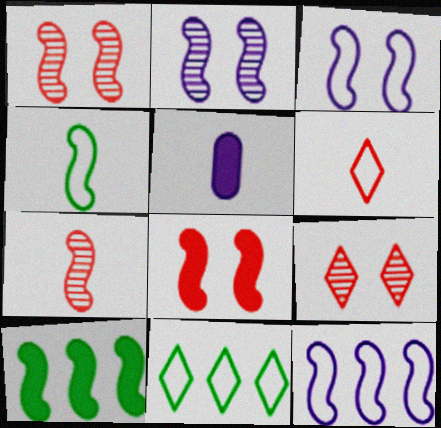[[1, 5, 11], 
[3, 7, 10]]